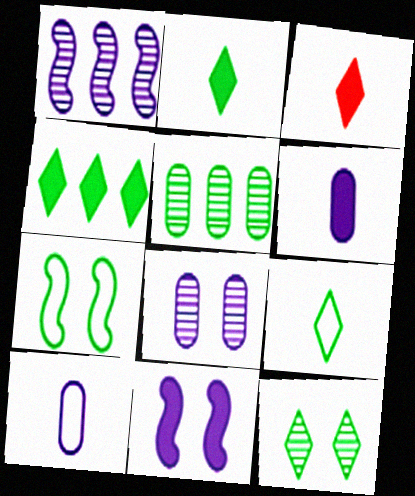[[2, 5, 7], 
[4, 9, 12]]